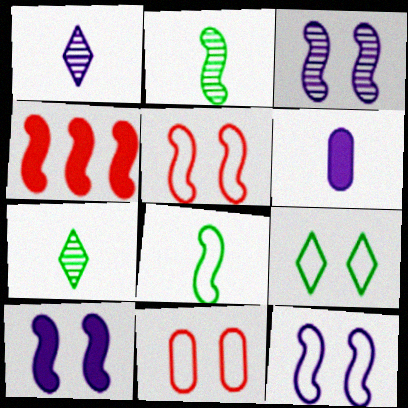[[2, 4, 12], 
[3, 4, 8], 
[3, 10, 12], 
[9, 11, 12]]